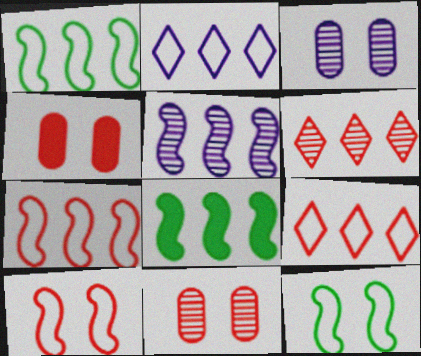[[5, 7, 8]]